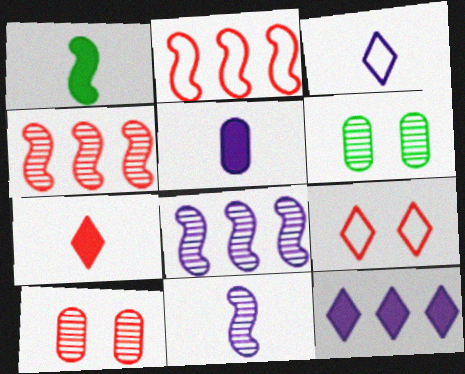[[1, 5, 7], 
[2, 7, 10], 
[3, 5, 11]]